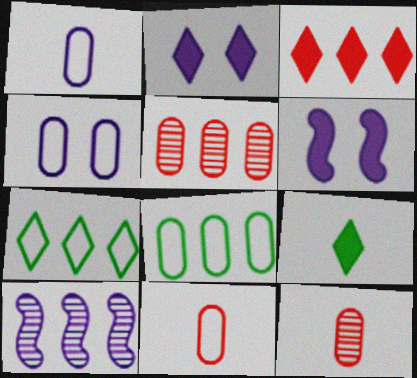[[1, 2, 10], 
[2, 3, 9], 
[3, 8, 10], 
[4, 8, 11], 
[6, 7, 12]]